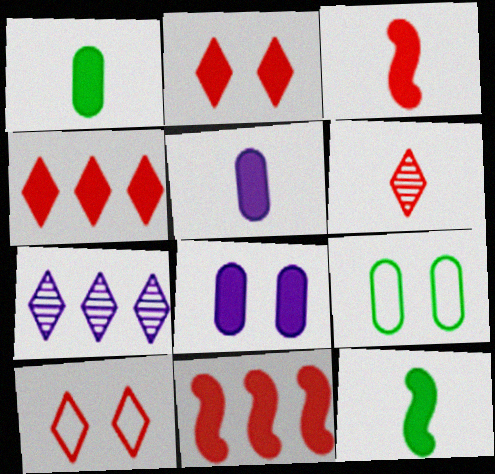[[3, 7, 9], 
[4, 6, 10], 
[4, 8, 12]]